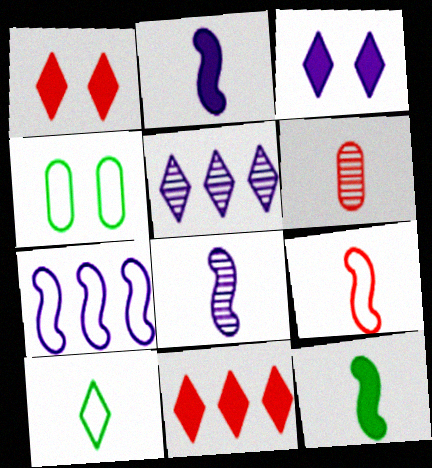[[1, 5, 10], 
[2, 6, 10], 
[4, 8, 11], 
[8, 9, 12]]